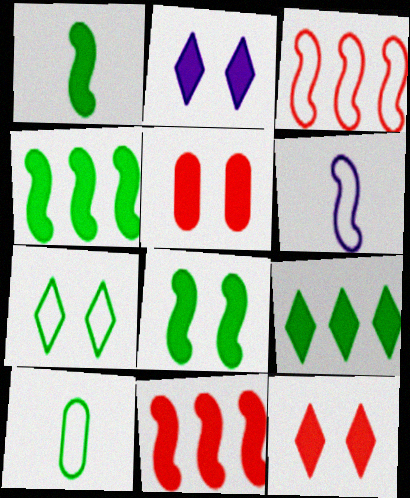[[1, 4, 8], 
[2, 5, 8]]